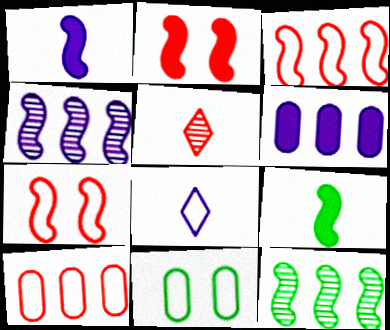[[1, 7, 12], 
[2, 5, 10], 
[3, 8, 11], 
[4, 7, 9]]